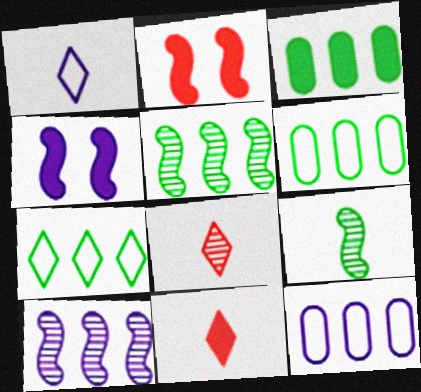[[3, 4, 11], 
[3, 5, 7], 
[4, 6, 8]]